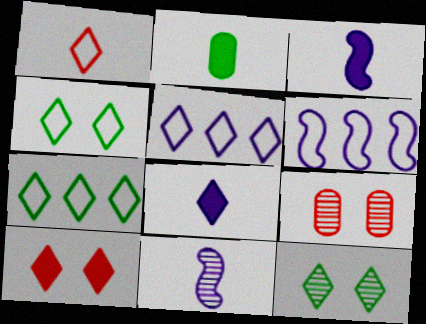[[1, 2, 11], 
[1, 4, 5], 
[3, 7, 9]]